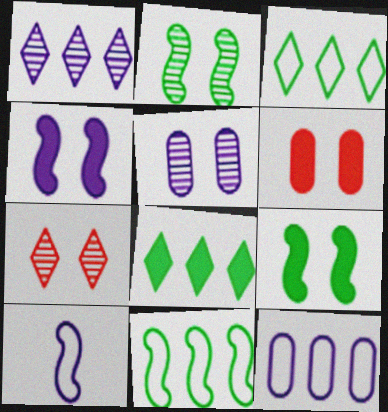[[2, 5, 7]]